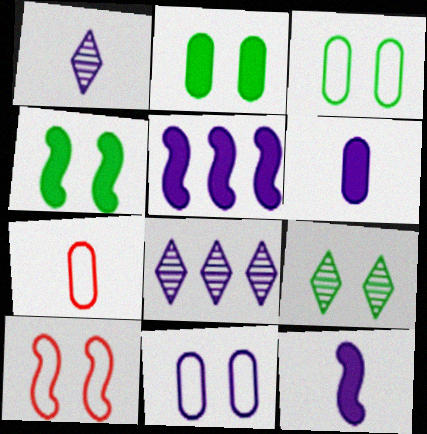[[1, 5, 11], 
[3, 4, 9], 
[4, 7, 8], 
[5, 7, 9], 
[8, 11, 12]]